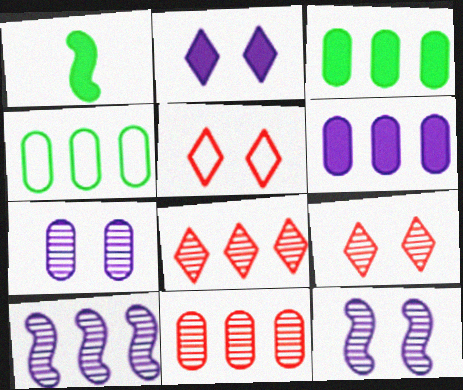[[4, 6, 11]]